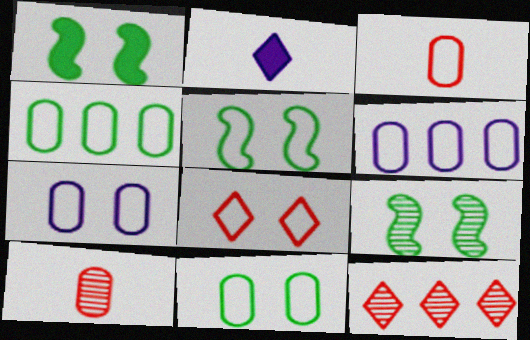[[1, 5, 9], 
[3, 4, 7], 
[3, 6, 11], 
[5, 7, 8]]